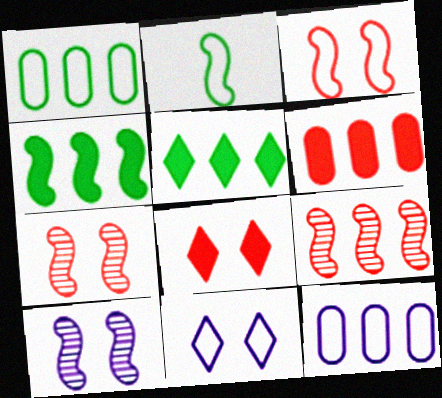[[5, 9, 12]]